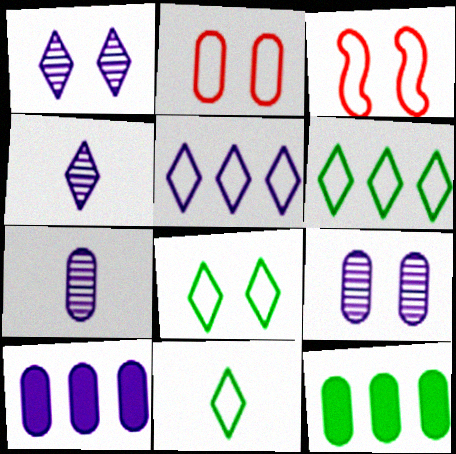[[2, 7, 12], 
[3, 4, 12], 
[6, 8, 11]]